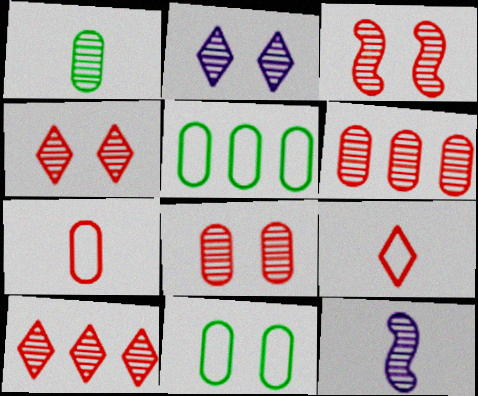[[3, 4, 8]]